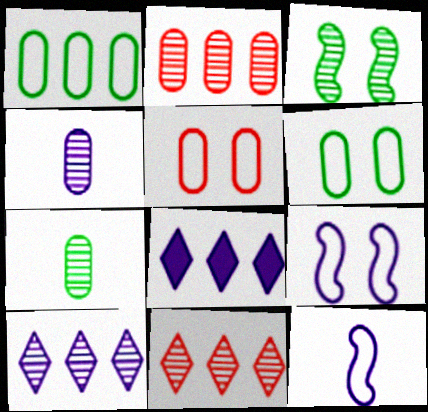[[3, 4, 11], 
[4, 8, 9]]